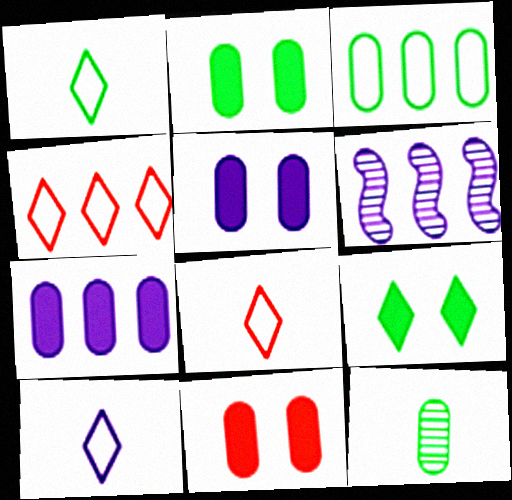[[1, 6, 11], 
[1, 8, 10], 
[2, 3, 12], 
[2, 5, 11], 
[2, 6, 8], 
[5, 6, 10]]